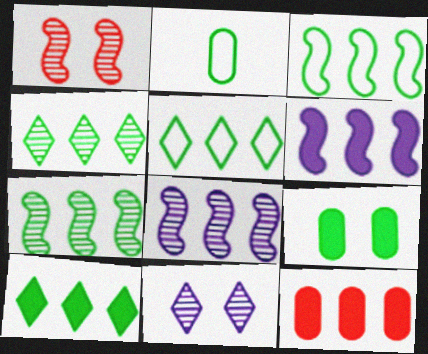[[4, 5, 10], 
[5, 8, 12], 
[6, 10, 12]]